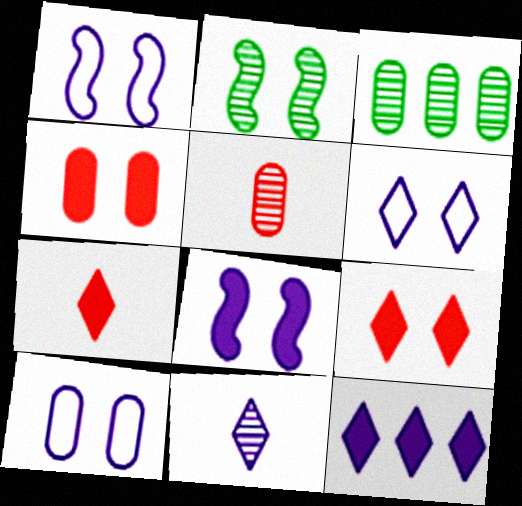[[1, 3, 7], 
[1, 6, 10], 
[2, 4, 6], 
[2, 9, 10], 
[6, 11, 12]]